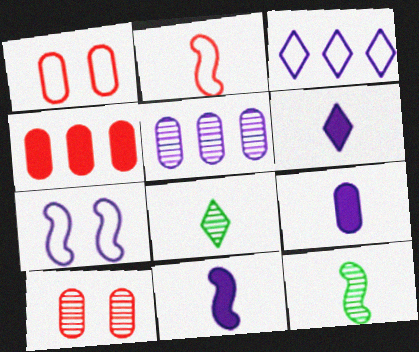[[2, 8, 9], 
[2, 11, 12], 
[4, 7, 8], 
[5, 6, 7], 
[6, 9, 11]]